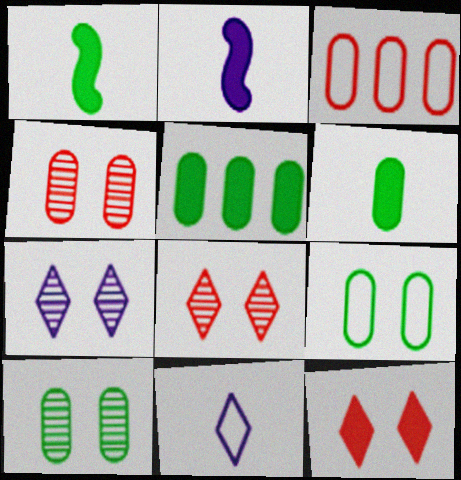[[1, 3, 7], 
[2, 5, 12]]